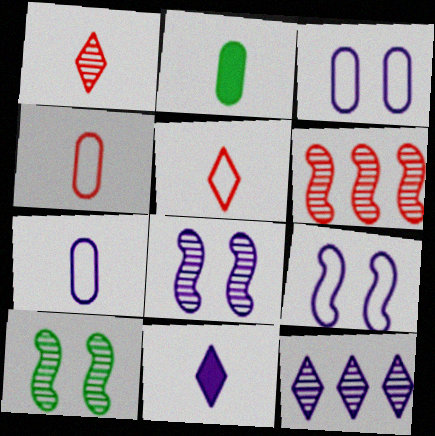[]